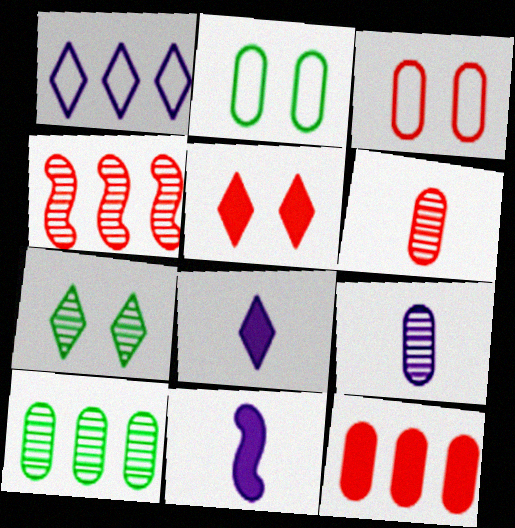[[2, 4, 8], 
[2, 9, 12], 
[3, 6, 12], 
[4, 7, 9]]